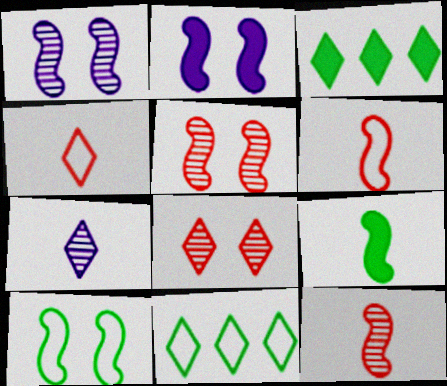[[2, 5, 10]]